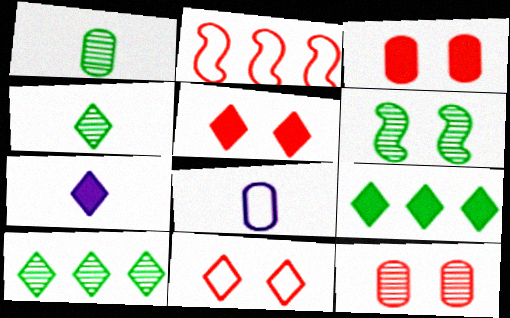[[1, 6, 10], 
[5, 7, 9], 
[7, 10, 11]]